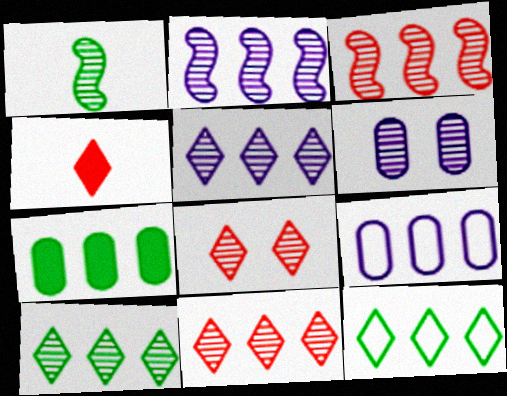[[1, 6, 11], 
[5, 10, 11]]